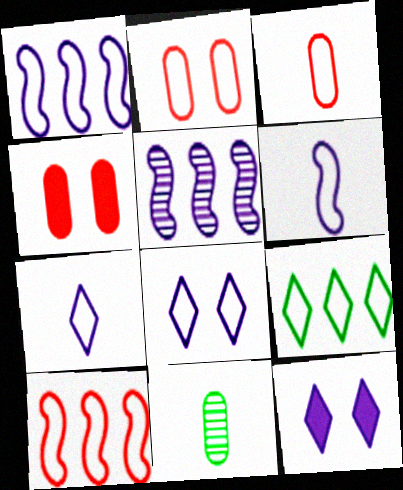[[2, 6, 9], 
[10, 11, 12]]